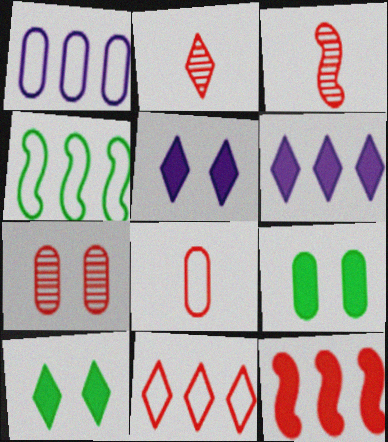[[1, 3, 10], 
[1, 4, 11]]